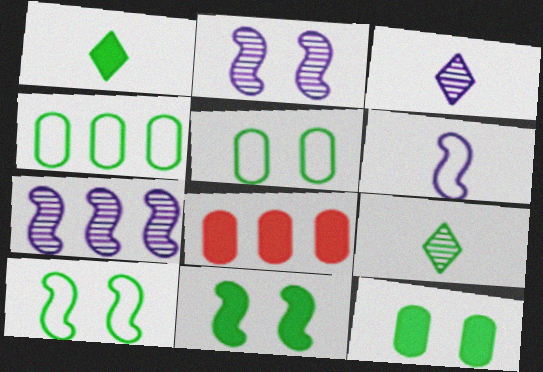[[3, 8, 10], 
[4, 9, 11]]